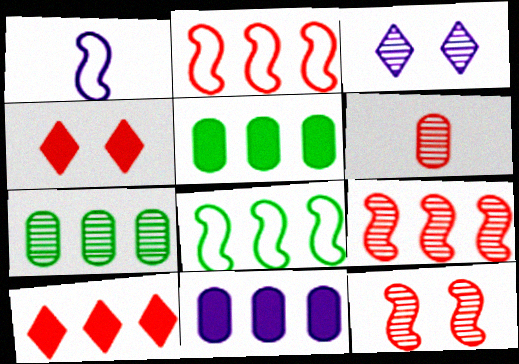[[1, 3, 11], 
[1, 4, 7], 
[2, 4, 6]]